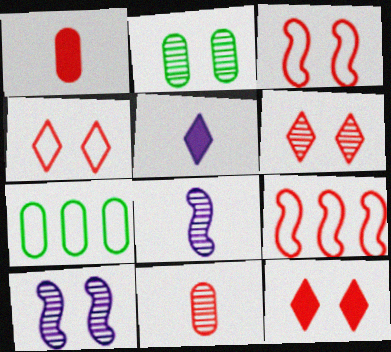[[1, 6, 9], 
[2, 5, 9], 
[2, 6, 10], 
[4, 6, 12], 
[7, 8, 12], 
[9, 11, 12]]